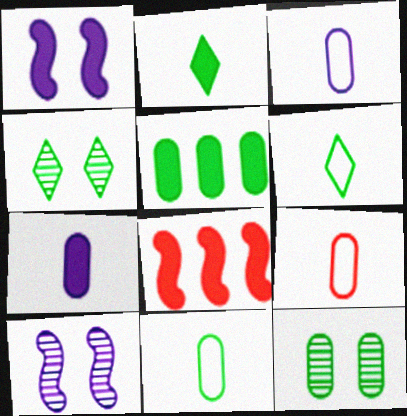[[3, 4, 8], 
[3, 9, 11], 
[5, 11, 12]]